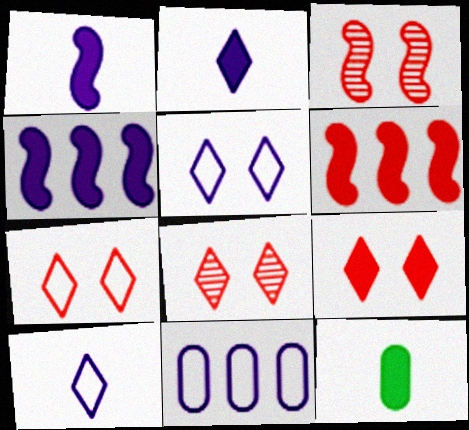[[4, 9, 12], 
[7, 8, 9]]